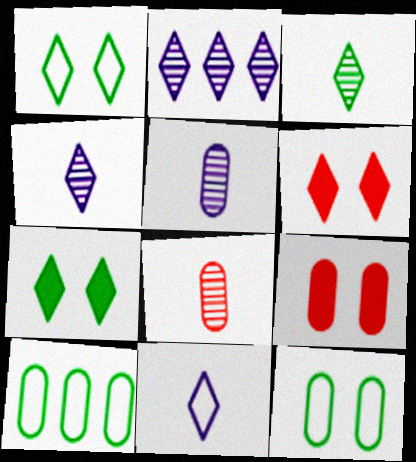[[5, 9, 10]]